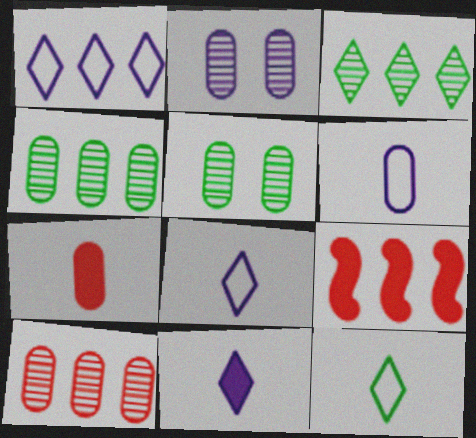[[1, 4, 9], 
[2, 9, 12], 
[5, 8, 9]]